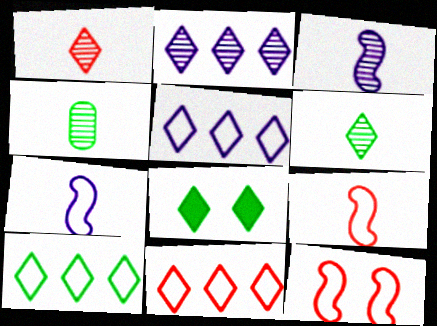[[1, 3, 4], 
[1, 5, 8], 
[5, 10, 11], 
[6, 8, 10]]